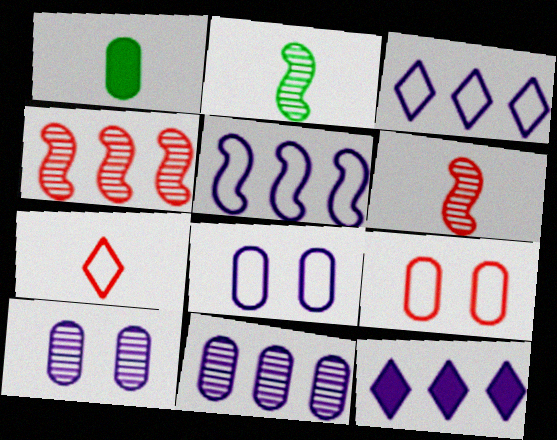[[1, 9, 11], 
[2, 9, 12], 
[5, 11, 12]]